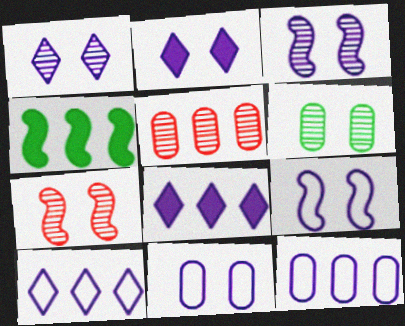[[1, 6, 7], 
[2, 3, 11], 
[4, 5, 10]]